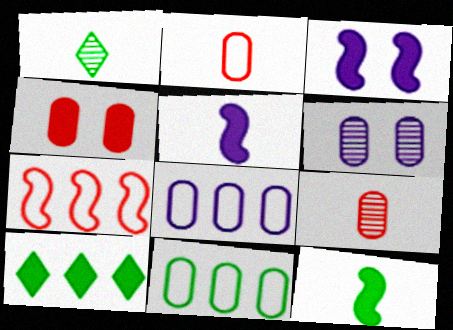[[1, 2, 5], 
[4, 5, 10]]